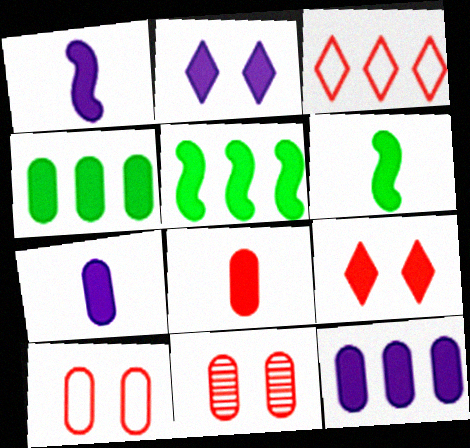[[1, 2, 12], 
[1, 4, 9], 
[2, 5, 8], 
[5, 7, 9], 
[6, 9, 12]]